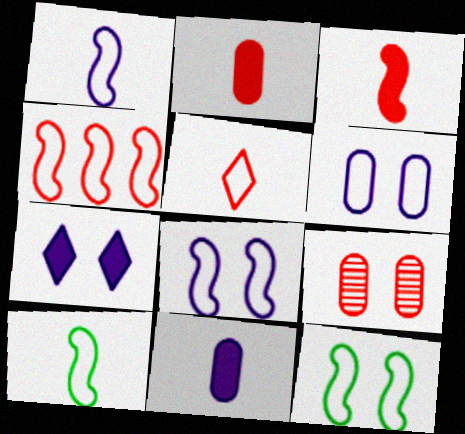[[1, 4, 12], 
[4, 8, 10], 
[7, 9, 12]]